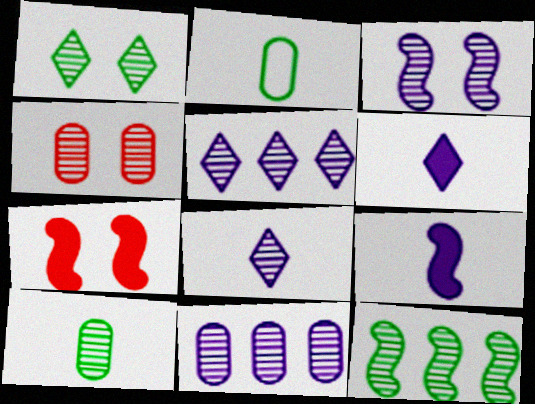[[1, 3, 4], 
[1, 10, 12], 
[2, 5, 7], 
[3, 8, 11], 
[4, 8, 12], 
[4, 10, 11]]